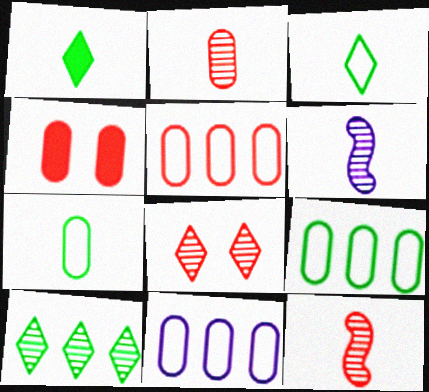[[2, 4, 5], 
[5, 9, 11]]